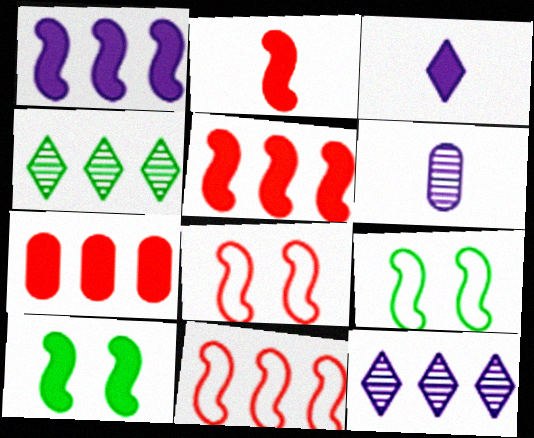[[1, 2, 10], 
[3, 7, 10]]